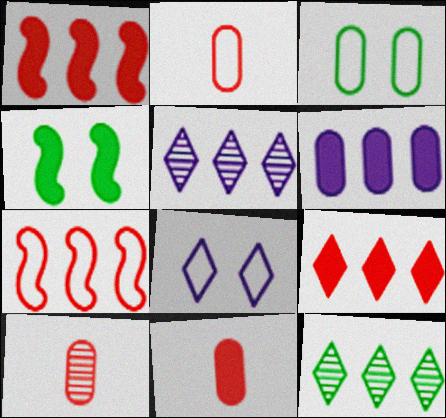[[2, 4, 5], 
[2, 10, 11], 
[3, 6, 10], 
[6, 7, 12]]